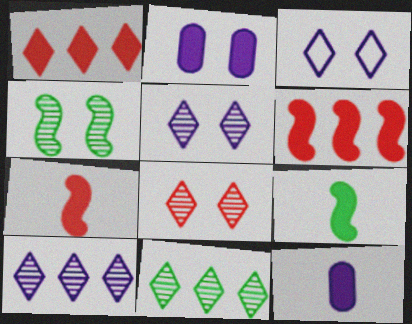[[1, 2, 9]]